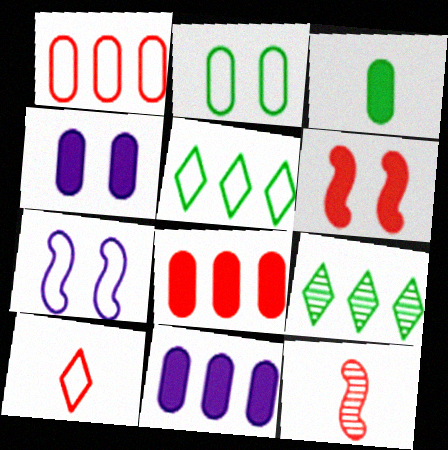[[3, 4, 8], 
[4, 5, 12]]